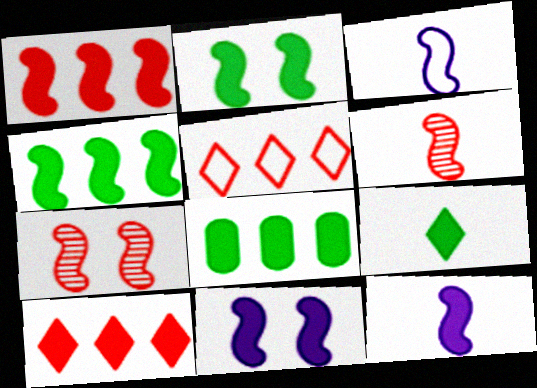[[1, 2, 12], 
[2, 8, 9], 
[3, 4, 7]]